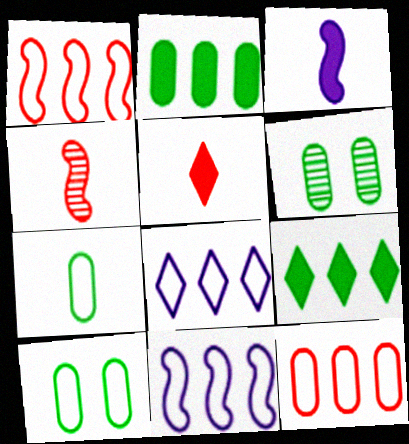[[2, 6, 7], 
[5, 6, 11]]